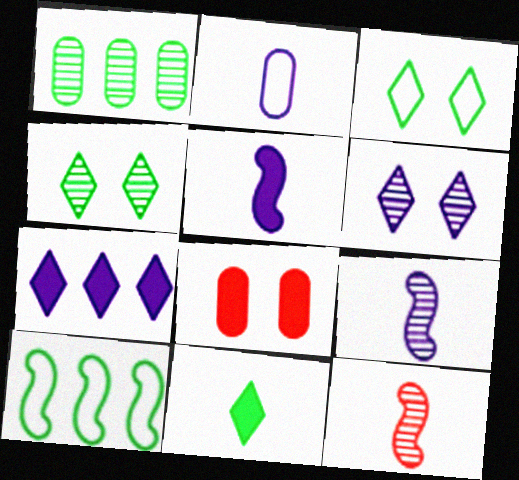[[1, 2, 8], 
[1, 6, 12], 
[2, 11, 12]]